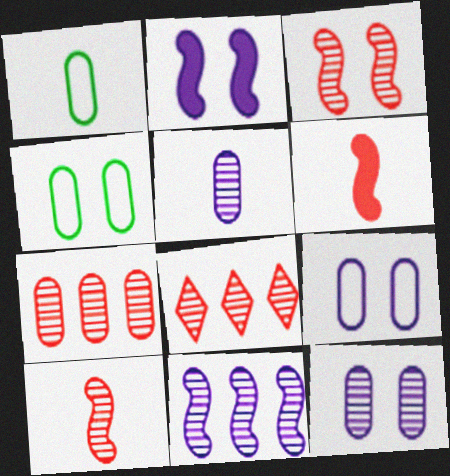[[1, 2, 8]]